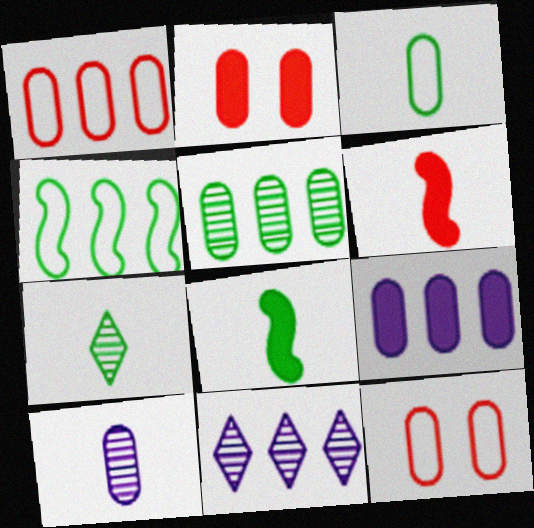[[1, 5, 9], 
[3, 7, 8], 
[8, 11, 12]]